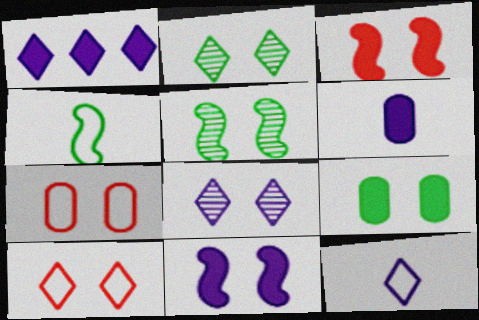[[1, 6, 11], 
[1, 8, 12], 
[2, 7, 11]]